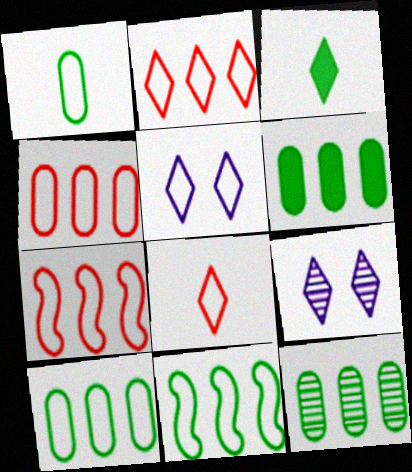[[1, 5, 7], 
[2, 3, 9], 
[2, 4, 7], 
[6, 10, 12]]